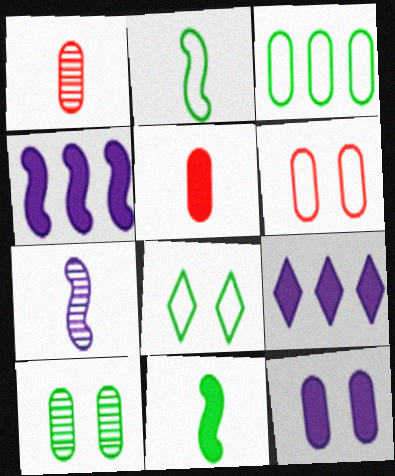[[1, 3, 12], 
[1, 4, 8], 
[2, 3, 8], 
[6, 10, 12]]